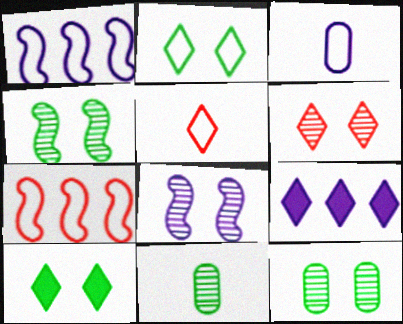[[2, 3, 7], 
[3, 8, 9], 
[6, 8, 12]]